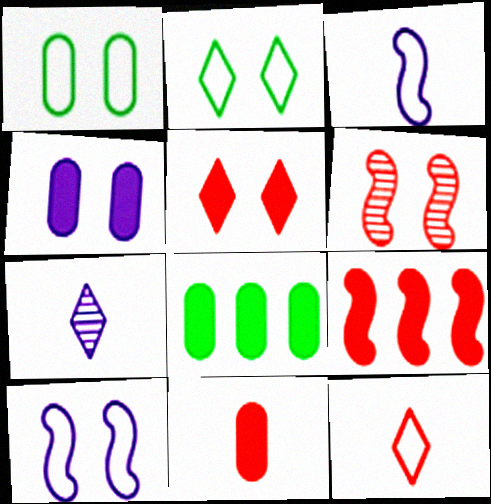[[1, 7, 9], 
[2, 4, 6], 
[4, 8, 11], 
[5, 9, 11]]